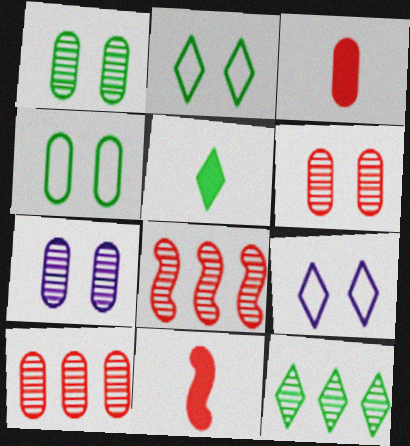[[1, 6, 7], 
[2, 5, 12]]